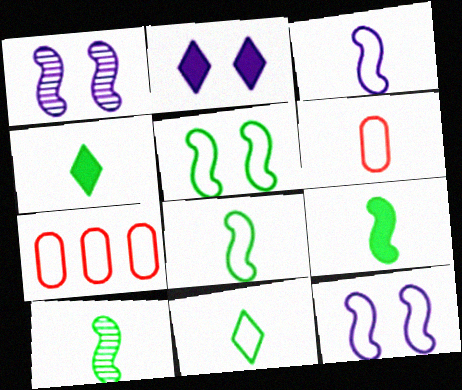[[1, 4, 7], 
[2, 7, 10], 
[3, 6, 11], 
[7, 11, 12], 
[8, 9, 10]]